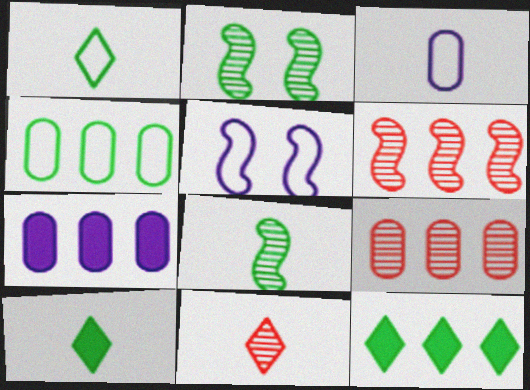[[2, 4, 10], 
[4, 7, 9], 
[5, 9, 10]]